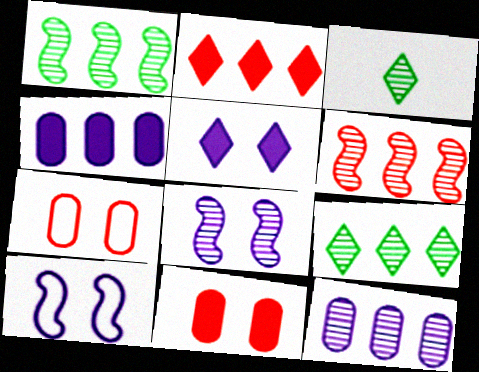[[6, 9, 12]]